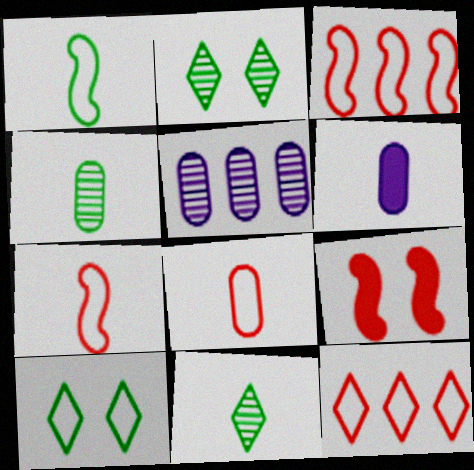[[2, 3, 6], 
[4, 6, 8], 
[6, 7, 11]]